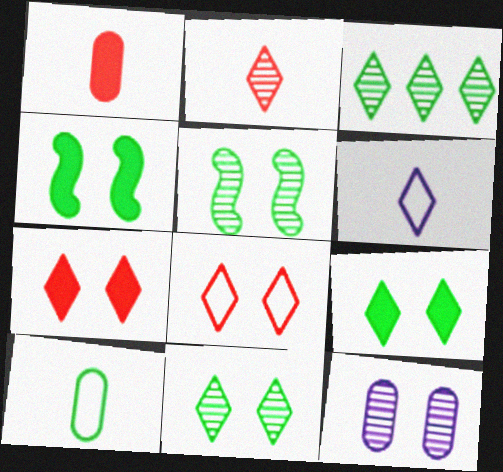[[3, 4, 10], 
[3, 6, 7], 
[4, 8, 12]]